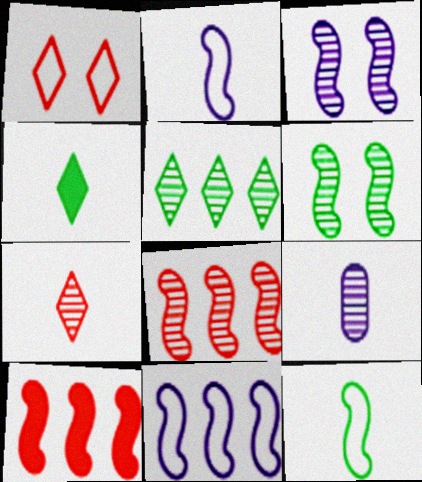[[2, 6, 10], 
[3, 10, 12]]